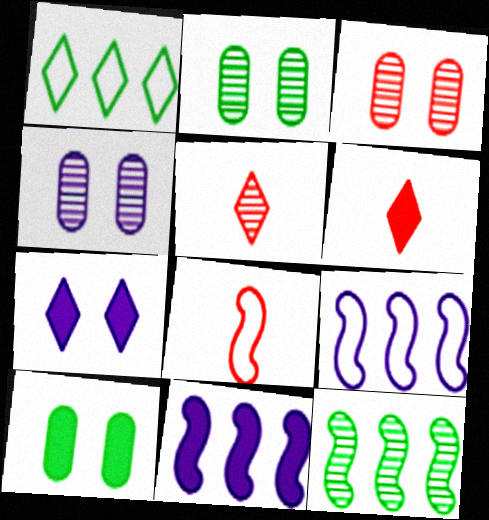[[1, 5, 7], 
[2, 3, 4], 
[2, 6, 9], 
[4, 5, 12], 
[5, 9, 10], 
[6, 10, 11]]